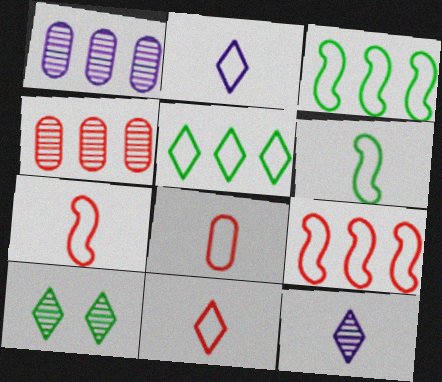[[2, 6, 8], 
[7, 8, 11]]